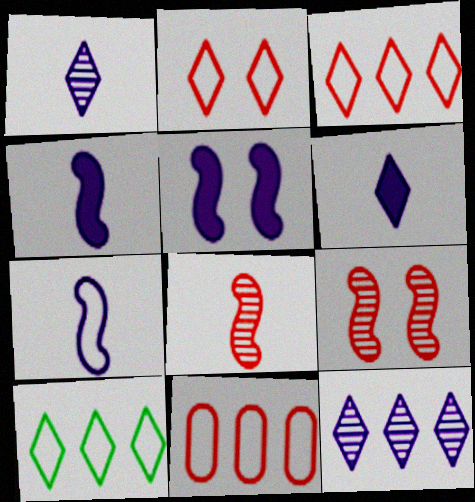[]